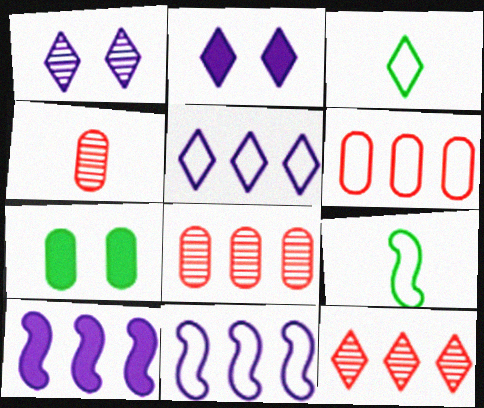[[2, 3, 12], 
[2, 8, 9]]